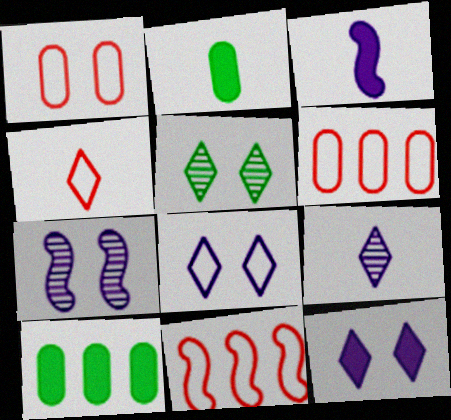[[1, 4, 11], 
[3, 5, 6], 
[4, 7, 10]]